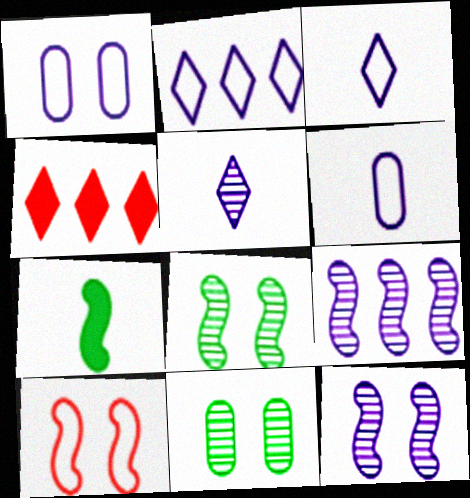[[4, 6, 8], 
[7, 9, 10]]